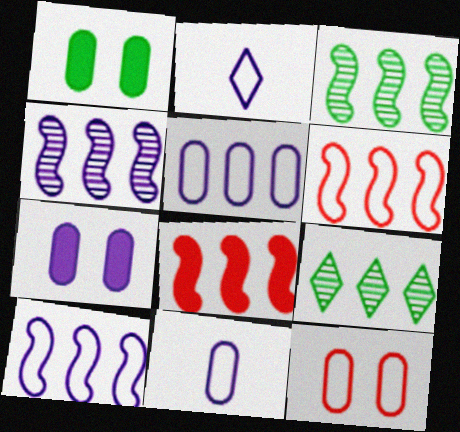[[2, 4, 7], 
[3, 8, 10], 
[5, 8, 9]]